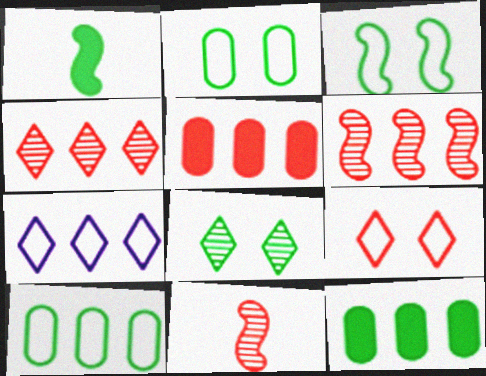[[1, 8, 10], 
[5, 9, 11], 
[6, 7, 12]]